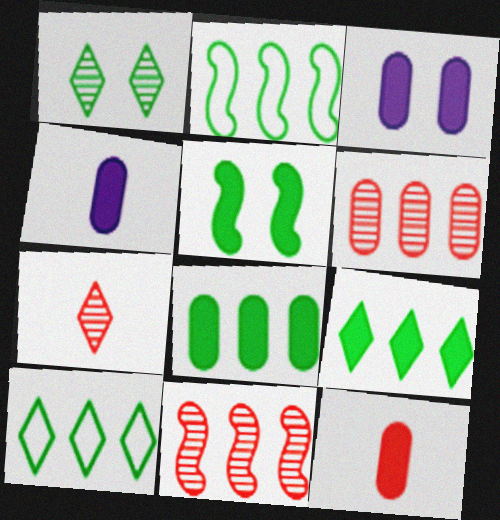[[2, 3, 7], 
[3, 8, 12]]